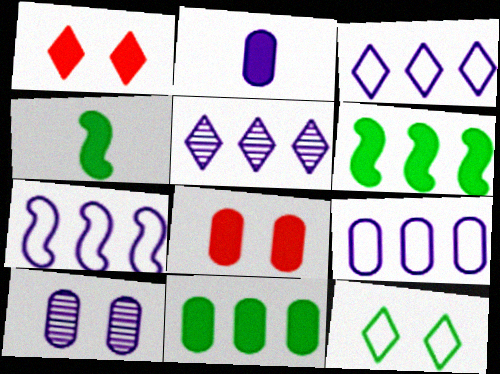[[1, 2, 6], 
[2, 8, 11], 
[2, 9, 10], 
[3, 7, 9]]